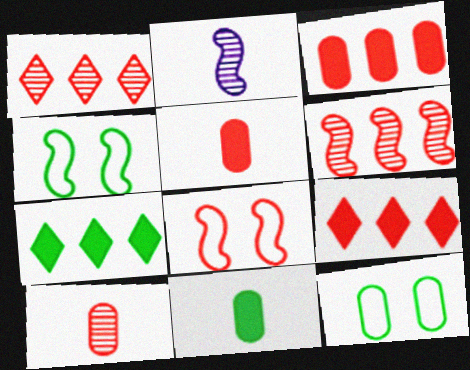[[1, 5, 8], 
[2, 9, 12], 
[8, 9, 10]]